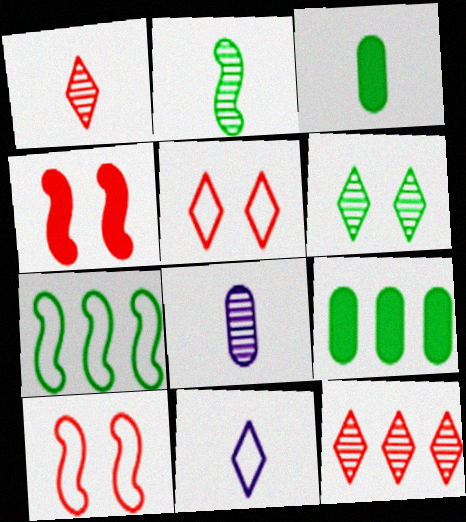[[1, 2, 8], 
[3, 6, 7]]